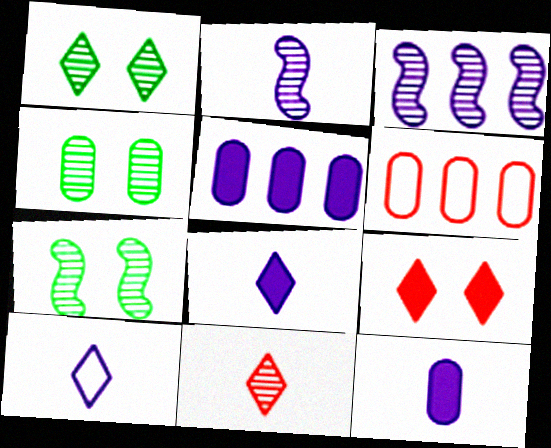[[1, 4, 7], 
[2, 10, 12], 
[3, 4, 11], 
[4, 6, 12], 
[6, 7, 8]]